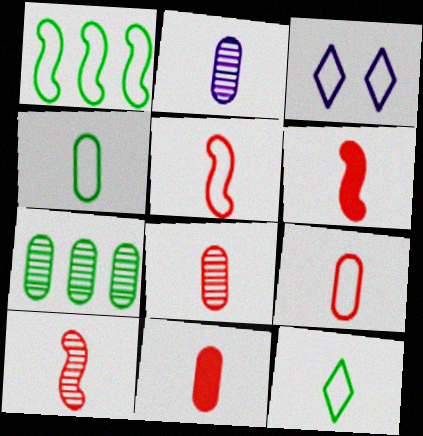[[1, 3, 9], 
[2, 4, 11], 
[2, 6, 12], 
[3, 6, 7], 
[5, 6, 10], 
[8, 9, 11]]